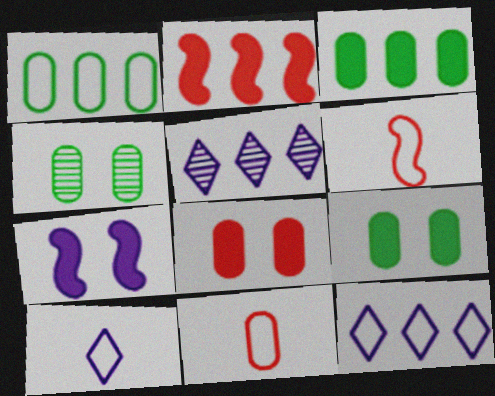[[1, 2, 5], 
[2, 4, 10], 
[5, 6, 9]]